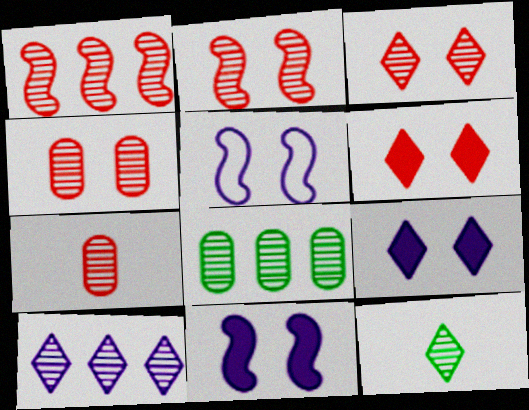[[1, 3, 7], 
[1, 8, 10], 
[2, 3, 4], 
[3, 10, 12]]